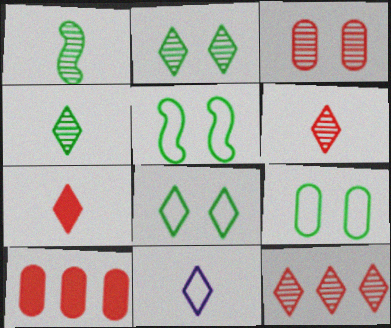[[4, 7, 11], 
[5, 8, 9]]